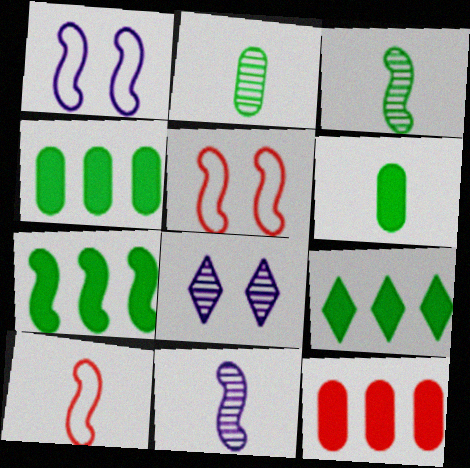[[4, 7, 9], 
[4, 8, 10], 
[5, 7, 11]]